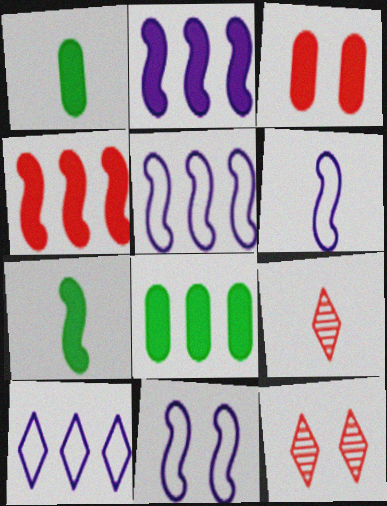[[1, 5, 12], 
[1, 6, 9], 
[5, 6, 11], 
[6, 8, 12], 
[8, 9, 11]]